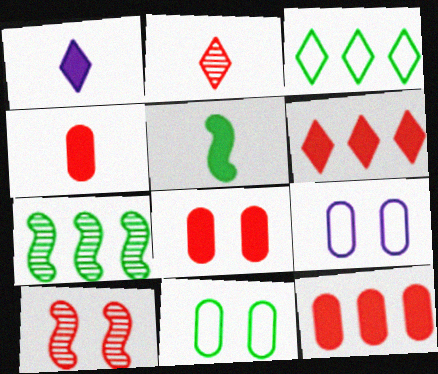[[1, 4, 5], 
[4, 8, 12]]